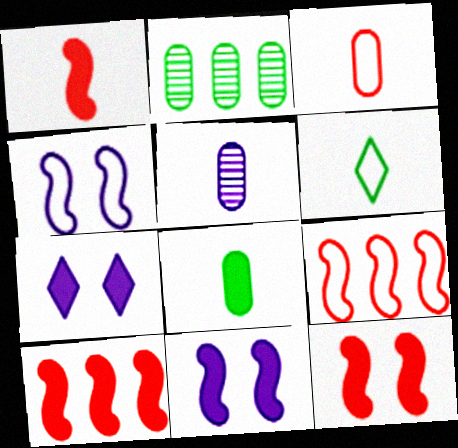[[1, 5, 6], 
[1, 10, 12], 
[3, 5, 8], 
[7, 8, 10]]